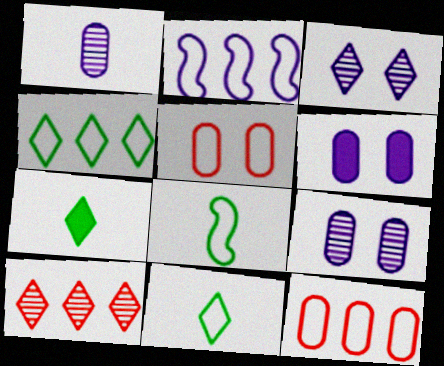[[2, 4, 12], 
[2, 5, 11], 
[6, 8, 10]]